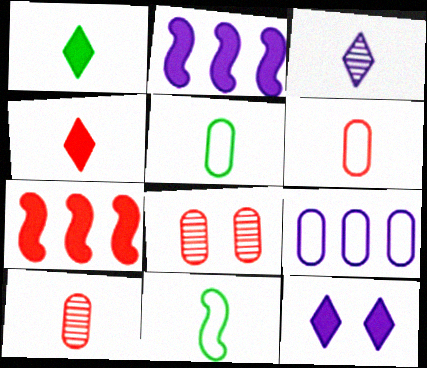[]